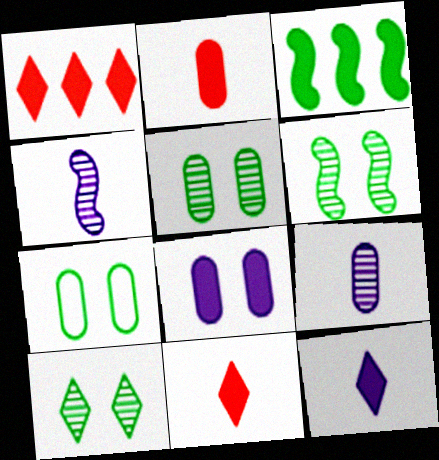[[1, 4, 7], 
[3, 8, 11], 
[5, 6, 10]]